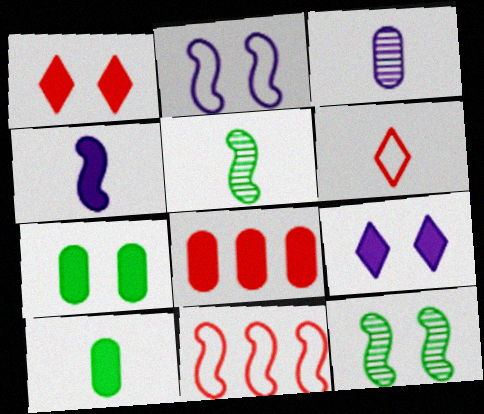[[4, 11, 12]]